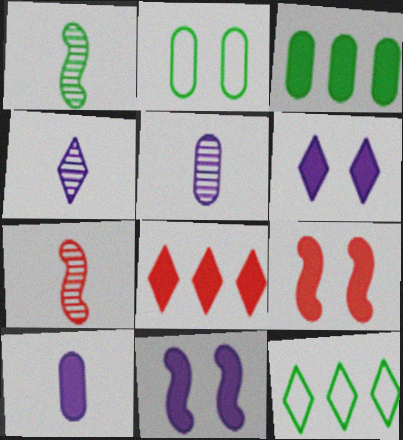[[5, 9, 12]]